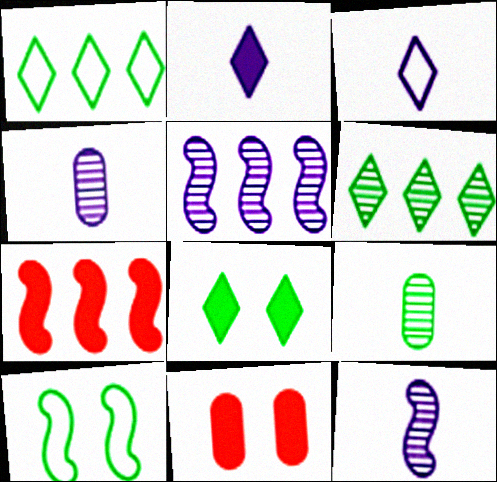[[1, 11, 12], 
[7, 10, 12]]